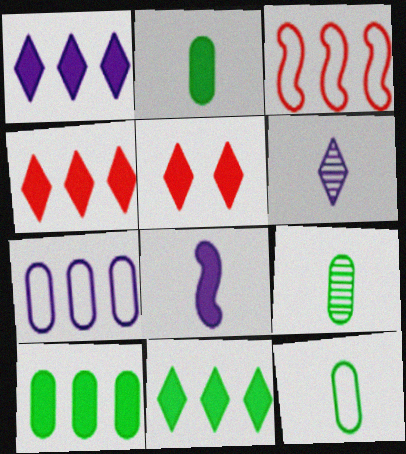[[1, 4, 11], 
[2, 9, 12], 
[5, 8, 10]]